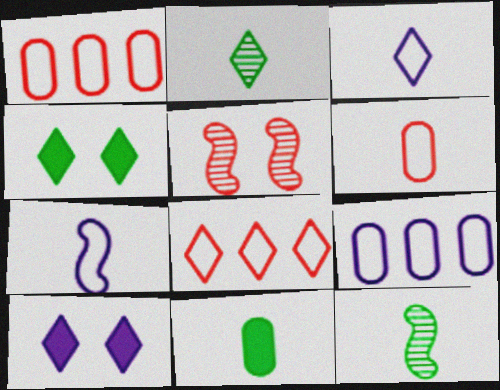[[1, 10, 12], 
[2, 8, 10]]